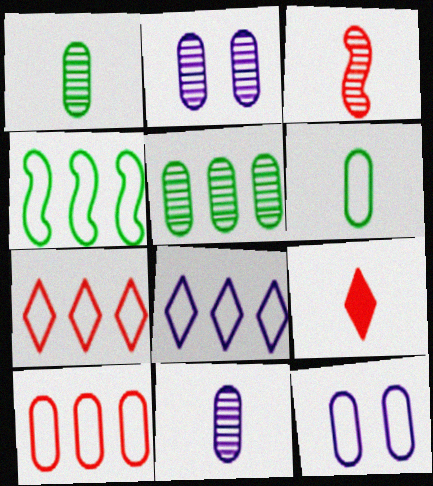[[2, 4, 9], 
[4, 8, 10], 
[6, 10, 12]]